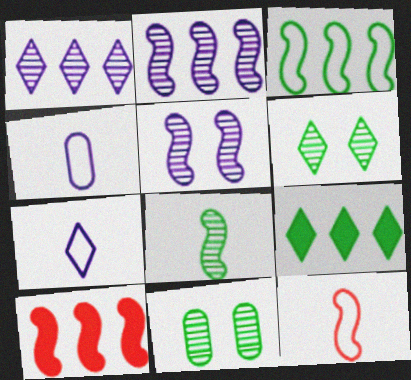[[2, 3, 10], 
[4, 6, 10], 
[7, 10, 11]]